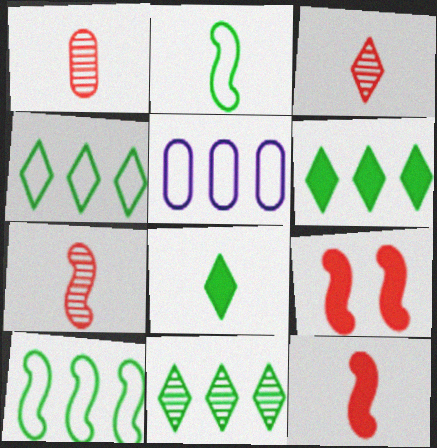[[1, 3, 7], 
[4, 6, 11]]